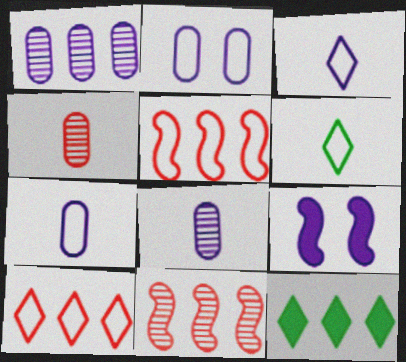[[1, 3, 9], 
[1, 5, 12], 
[2, 5, 6]]